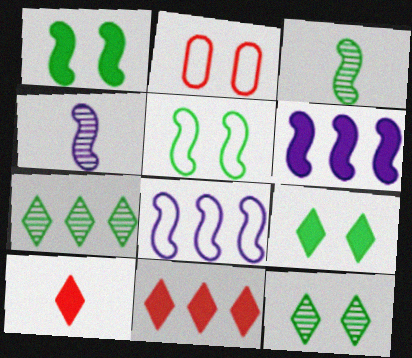[]